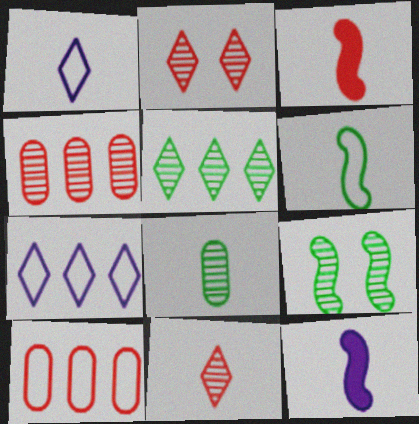[[1, 3, 8], 
[2, 3, 10], 
[5, 8, 9]]